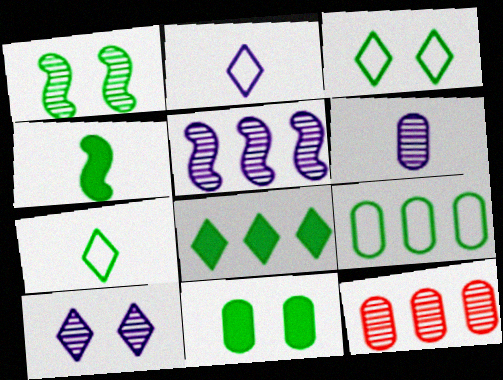[[1, 3, 11], 
[4, 8, 11], 
[5, 6, 10]]